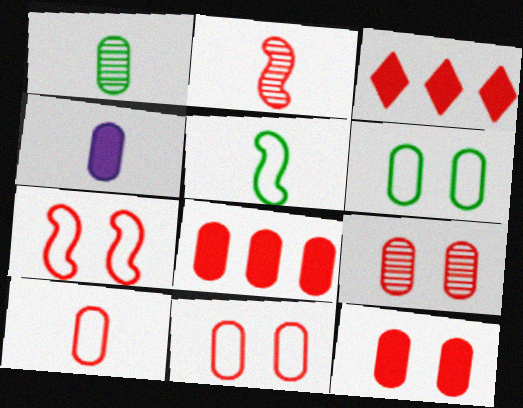[[1, 4, 10], 
[2, 3, 11], 
[8, 9, 10], 
[9, 11, 12]]